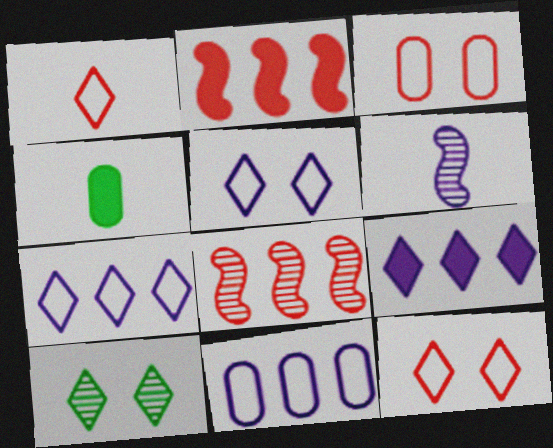[[1, 4, 6], 
[1, 9, 10], 
[4, 5, 8]]